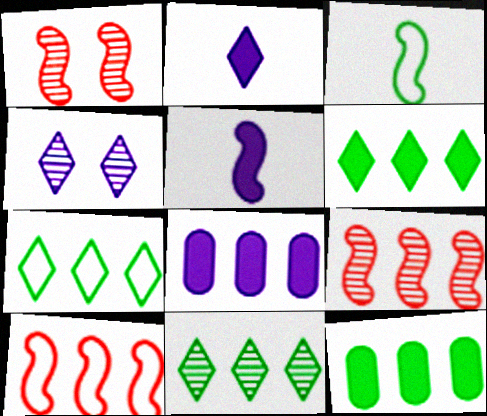[[6, 7, 11], 
[7, 8, 9], 
[8, 10, 11]]